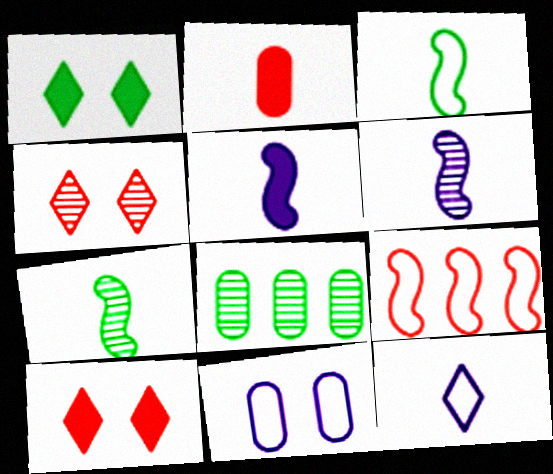[[1, 3, 8], 
[2, 4, 9], 
[2, 7, 12], 
[2, 8, 11], 
[4, 6, 8]]